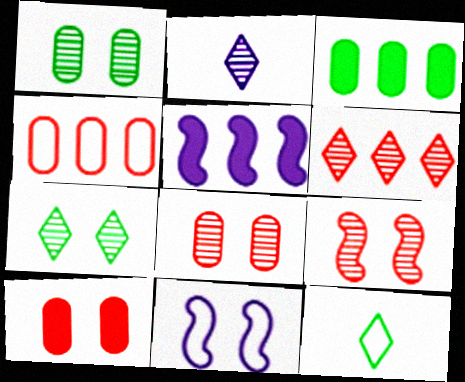[[2, 6, 7], 
[4, 11, 12], 
[5, 8, 12], 
[7, 10, 11]]